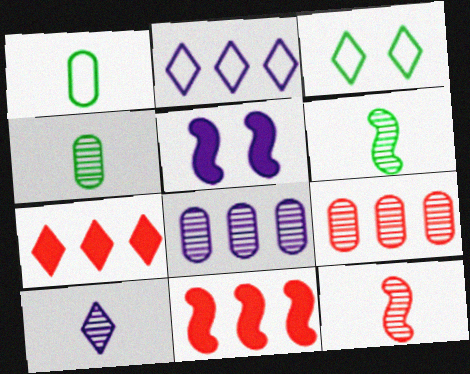[[3, 7, 10], 
[4, 10, 12]]